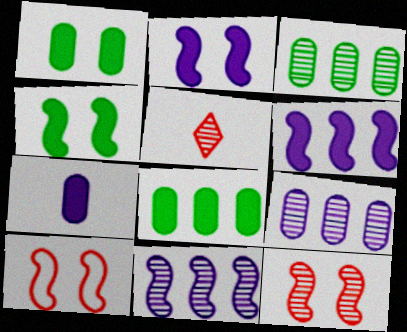[]